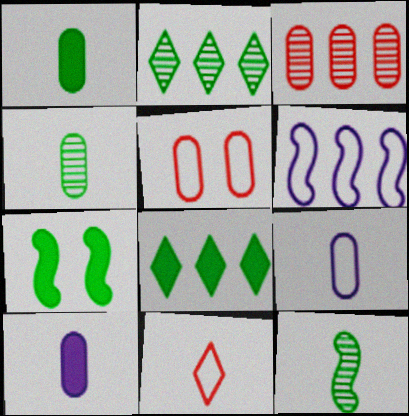[[1, 7, 8], 
[3, 6, 8], 
[10, 11, 12]]